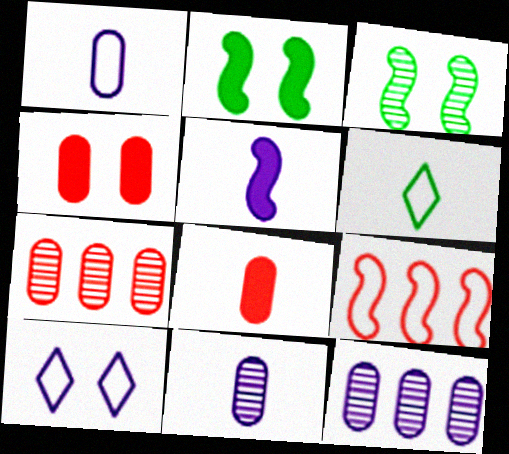[[3, 4, 10], 
[3, 5, 9], 
[5, 10, 12]]